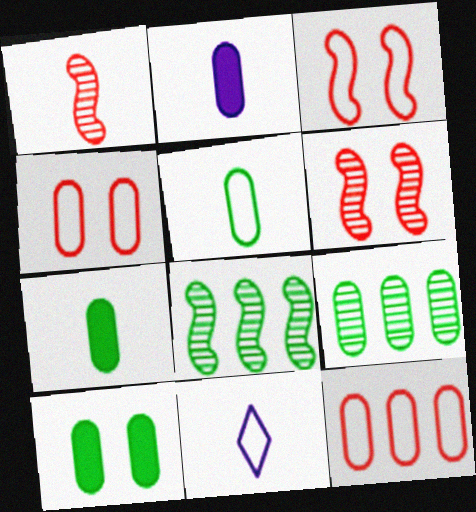[[1, 7, 11], 
[2, 4, 9], 
[5, 9, 10]]